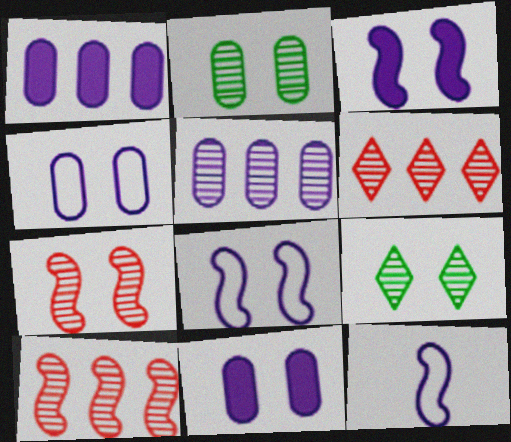[]